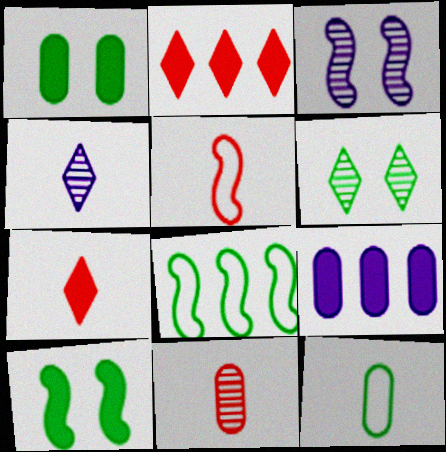[[2, 3, 12], 
[5, 6, 9], 
[5, 7, 11], 
[7, 9, 10]]